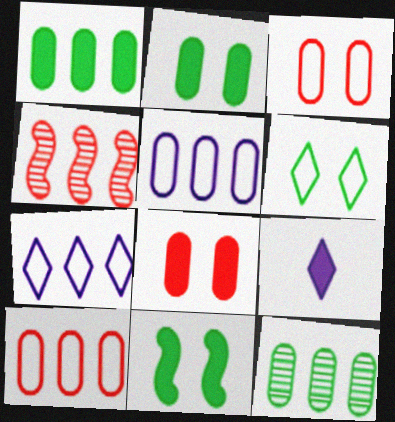[[1, 4, 7]]